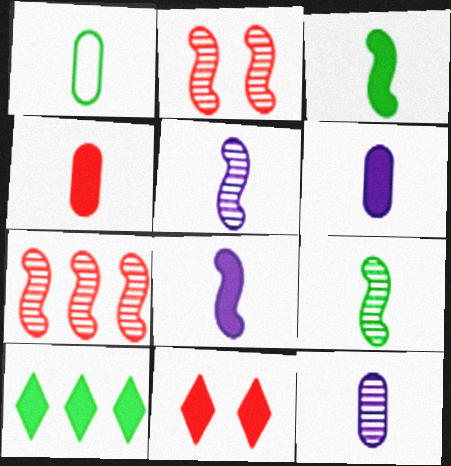[[1, 4, 12]]